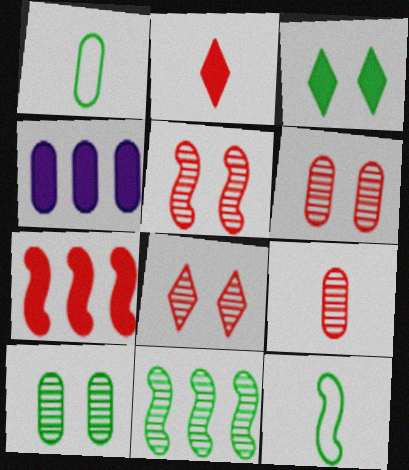[[1, 3, 11], 
[1, 4, 6], 
[4, 8, 12], 
[5, 6, 8]]